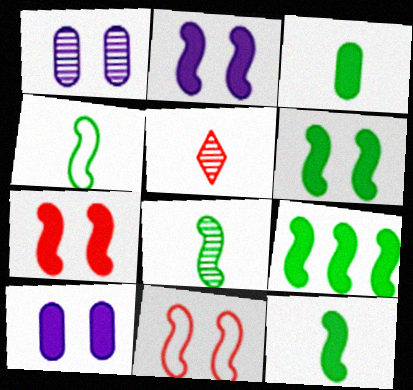[[2, 6, 7], 
[4, 8, 12], 
[6, 9, 12]]